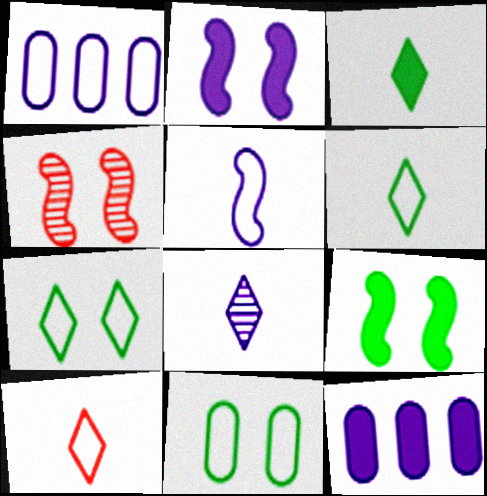[[1, 2, 8], 
[1, 3, 4], 
[3, 8, 10], 
[4, 6, 12]]